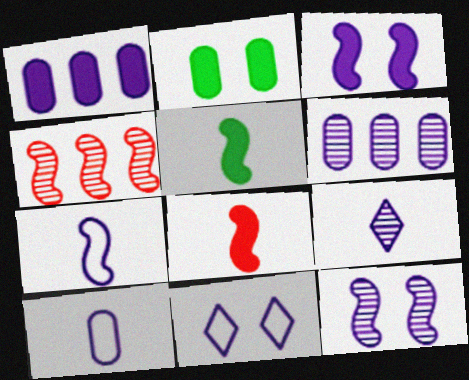[[6, 9, 12]]